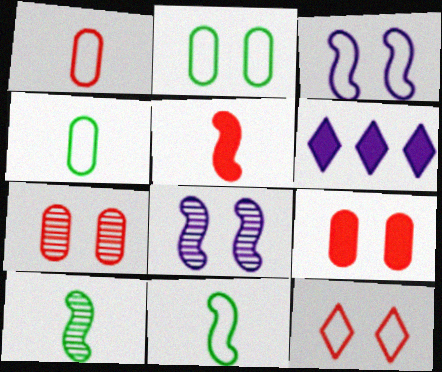[[2, 3, 12], 
[6, 7, 11]]